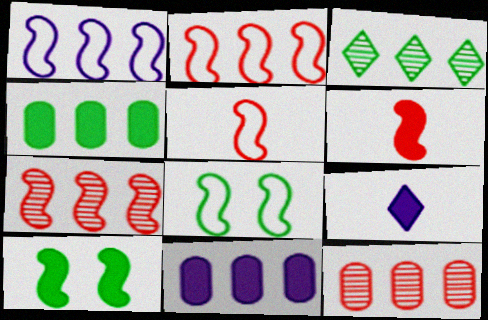[[1, 5, 8], 
[2, 3, 11], 
[8, 9, 12]]